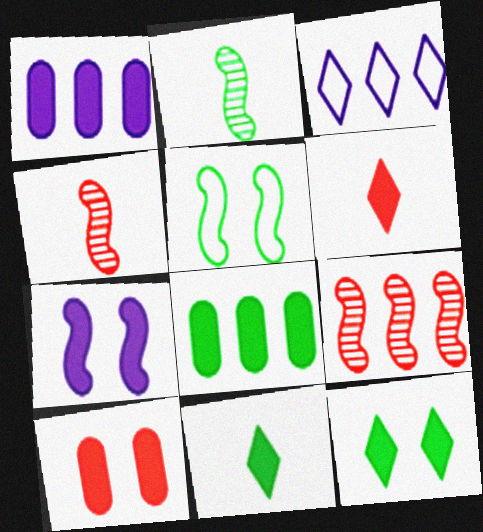[[2, 3, 10], 
[3, 8, 9], 
[6, 7, 8], 
[7, 10, 12]]